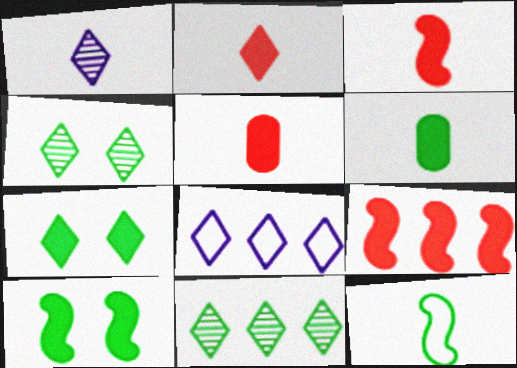[[1, 5, 12], 
[2, 3, 5], 
[2, 4, 8]]